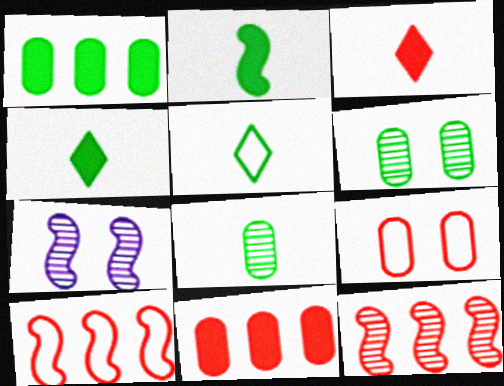[[2, 5, 8], 
[2, 7, 10], 
[3, 9, 12], 
[5, 7, 11]]